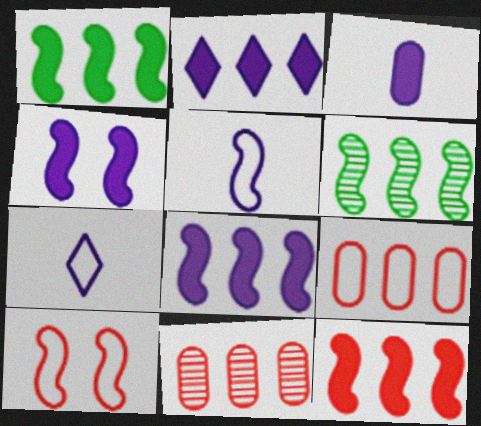[[1, 8, 12], 
[2, 3, 4], 
[2, 6, 9]]